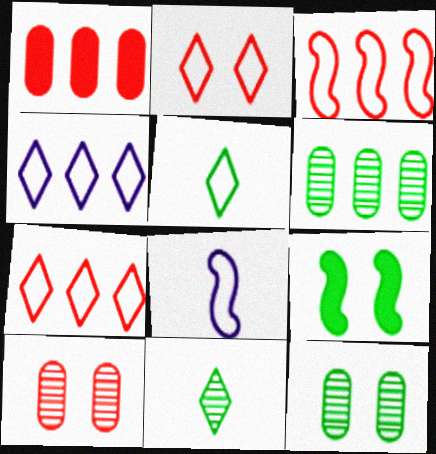[[2, 4, 5], 
[5, 6, 9]]